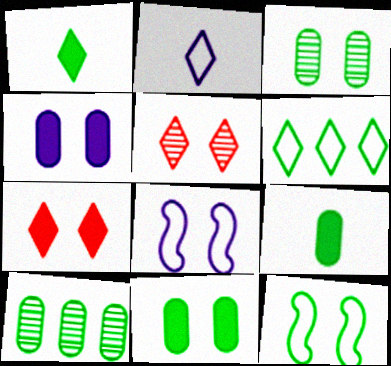[[1, 10, 12], 
[3, 7, 8], 
[4, 5, 12], 
[5, 8, 11]]